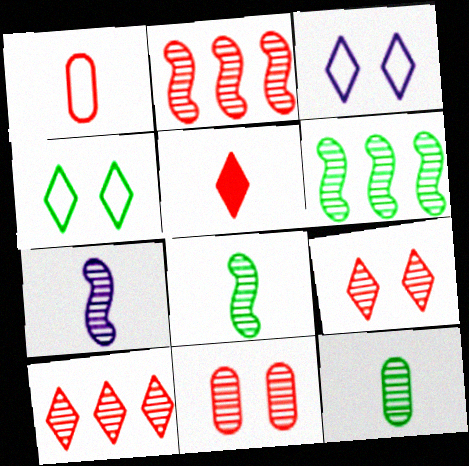[]